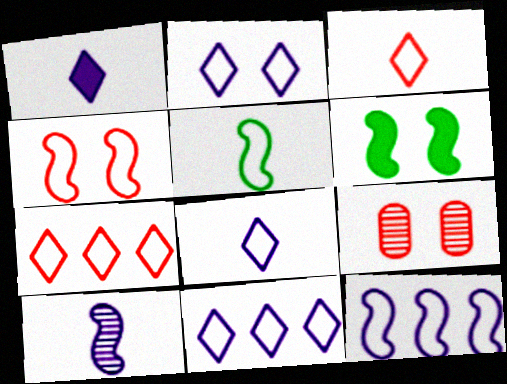[[2, 6, 9], 
[2, 8, 11], 
[4, 5, 12]]